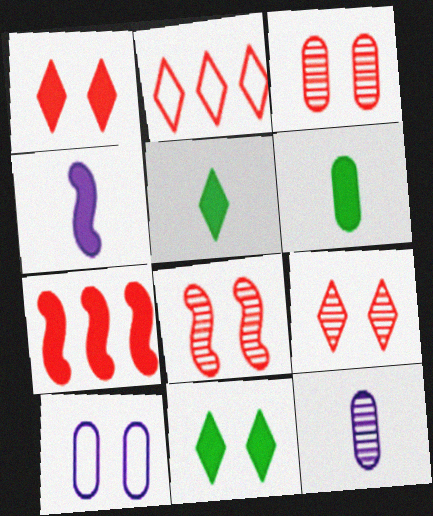[[3, 8, 9], 
[8, 10, 11]]